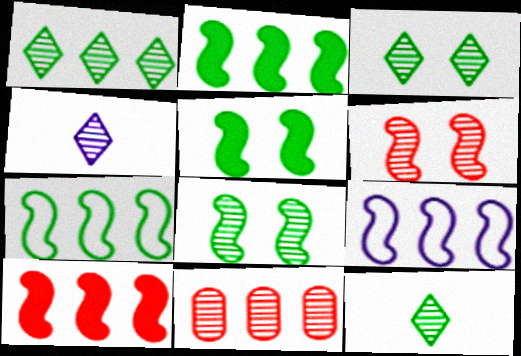[[1, 3, 12], 
[4, 8, 11]]